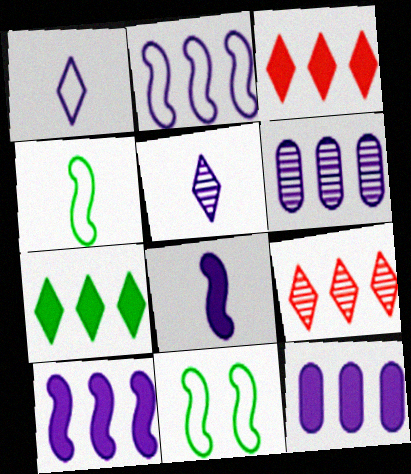[]